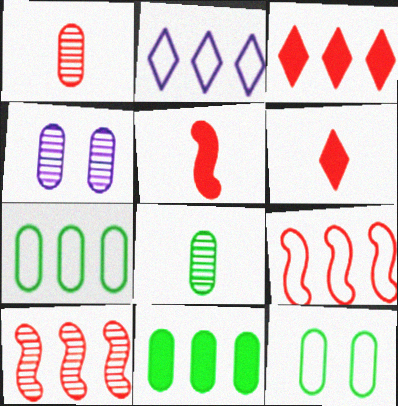[[2, 7, 9], 
[2, 10, 11], 
[8, 11, 12]]